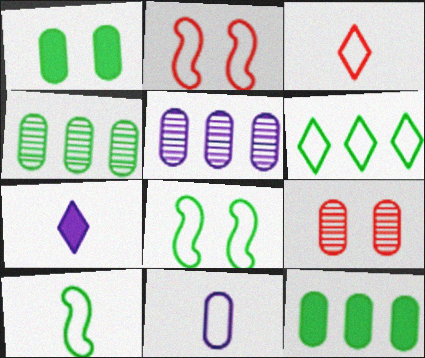[[2, 4, 7], 
[2, 6, 11], 
[3, 10, 11], 
[9, 11, 12]]